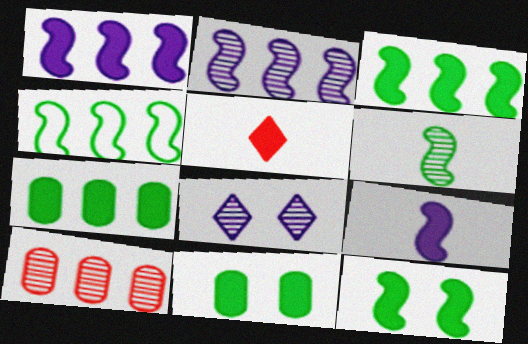[[1, 5, 11], 
[4, 6, 12], 
[6, 8, 10]]